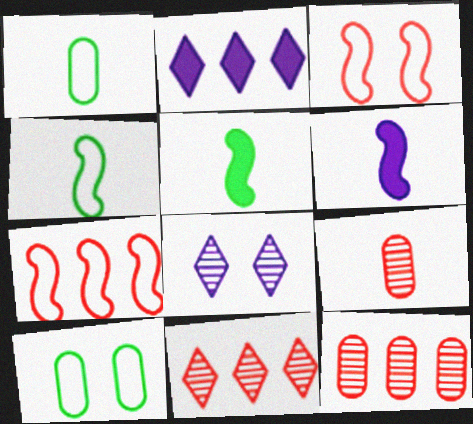[[6, 10, 11]]